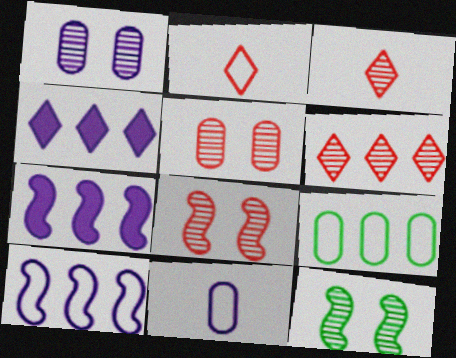[[6, 7, 9]]